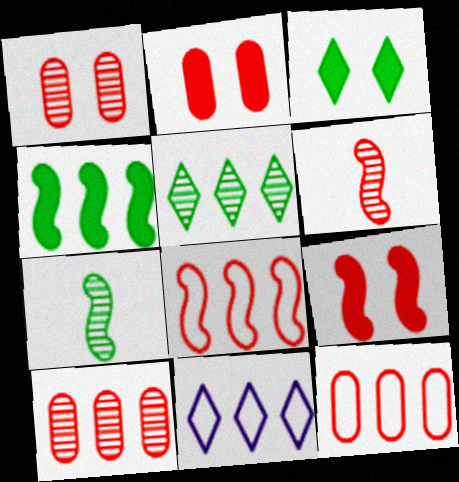[[2, 7, 11], 
[4, 10, 11], 
[6, 8, 9]]